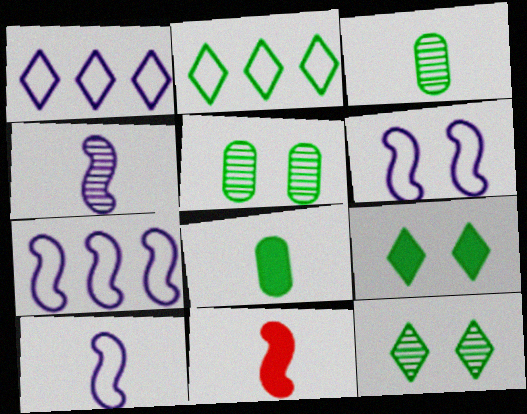[[1, 5, 11], 
[6, 7, 10]]